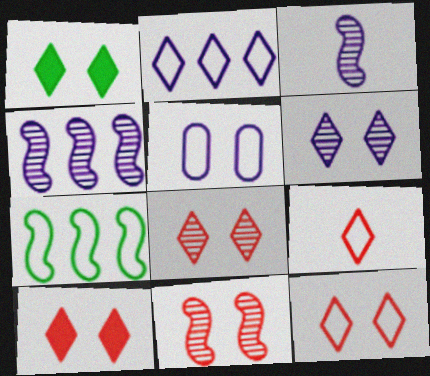[[1, 5, 11], 
[1, 6, 12], 
[5, 7, 9], 
[8, 10, 12]]